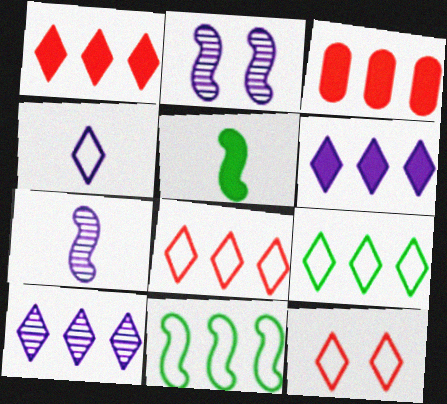[[1, 9, 10], 
[3, 10, 11], 
[4, 9, 12]]